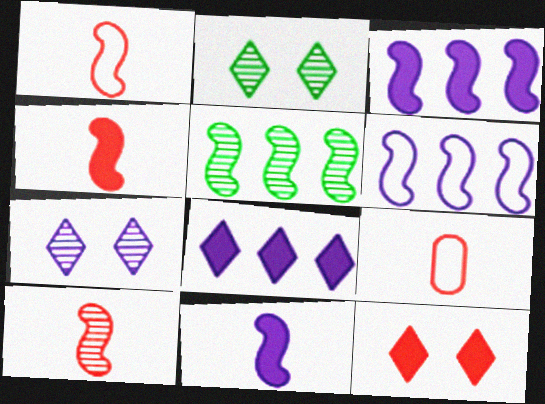[[1, 4, 10], 
[2, 3, 9]]